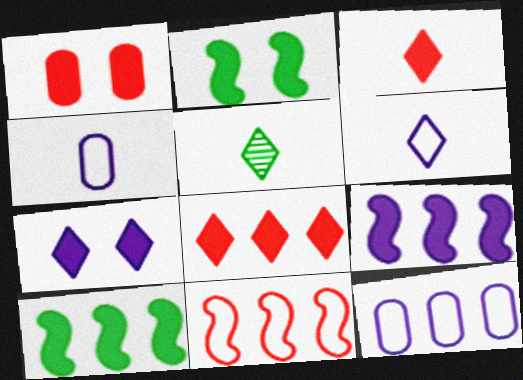[[1, 2, 7], 
[3, 5, 6]]